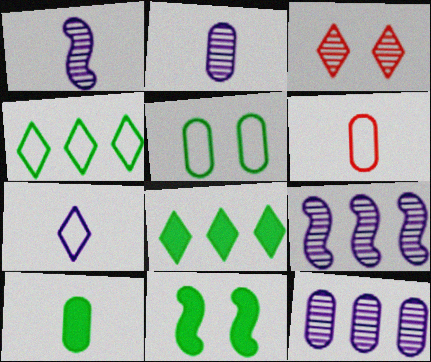[[2, 6, 10], 
[3, 7, 8], 
[8, 10, 11]]